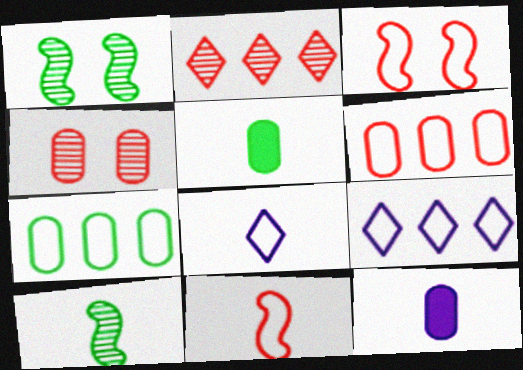[[3, 7, 8], 
[4, 7, 12]]